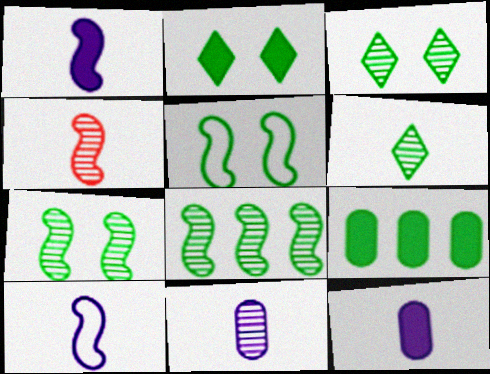[[4, 6, 11], 
[5, 6, 9]]